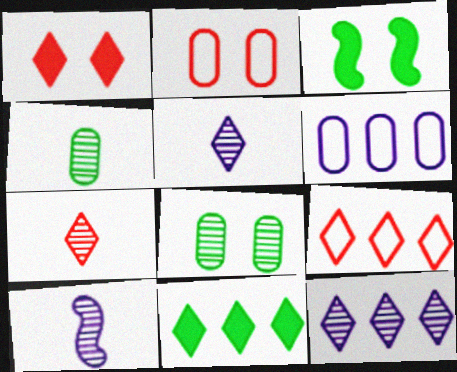[[1, 7, 9], 
[2, 10, 11], 
[3, 6, 7], 
[4, 7, 10], 
[9, 11, 12]]